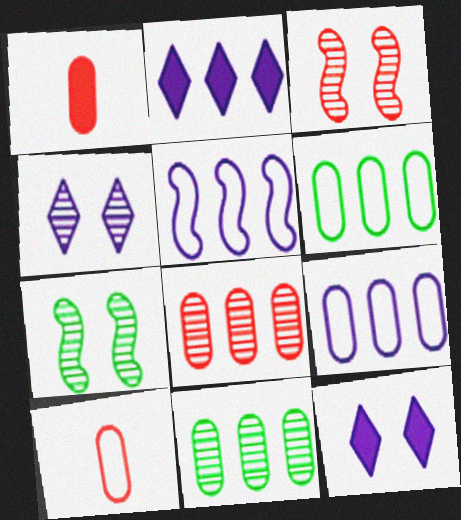[[2, 7, 10]]